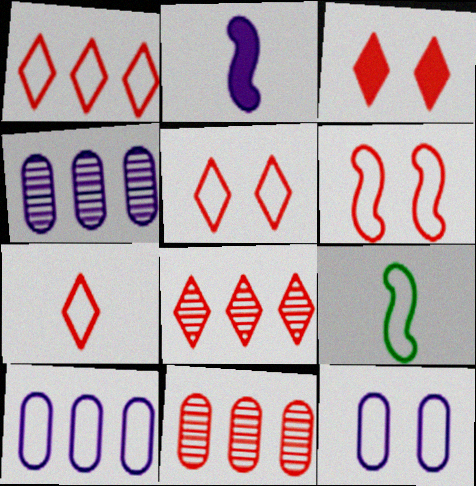[[1, 5, 7], 
[1, 9, 12], 
[3, 4, 9], 
[3, 7, 8], 
[5, 9, 10]]